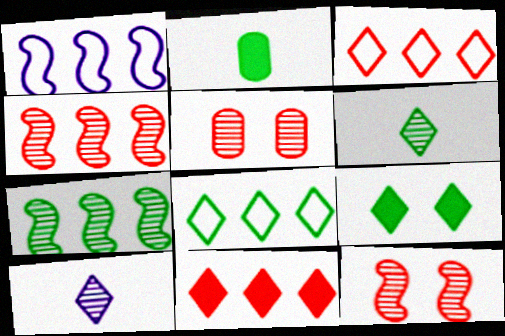[[3, 9, 10], 
[5, 7, 10], 
[6, 8, 9]]